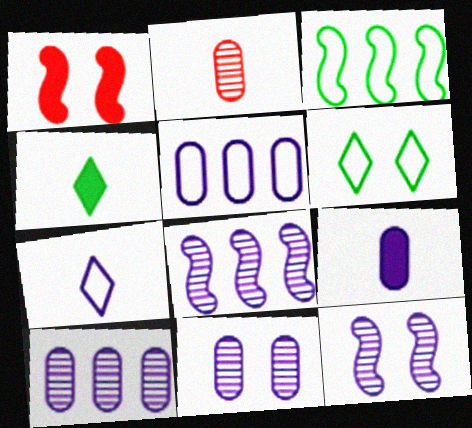[[1, 6, 11], 
[5, 9, 11]]